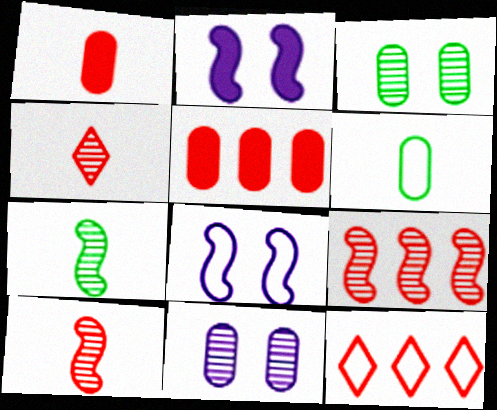[[5, 6, 11], 
[5, 9, 12], 
[6, 8, 12]]